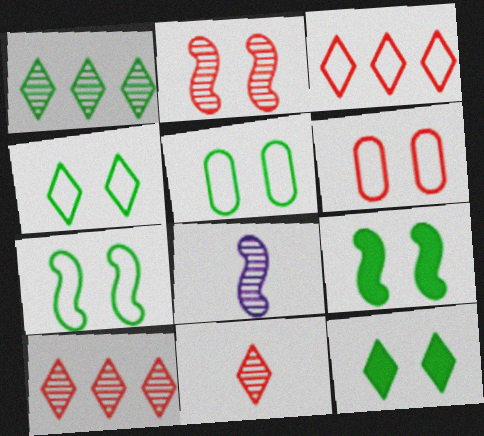[[4, 5, 7]]